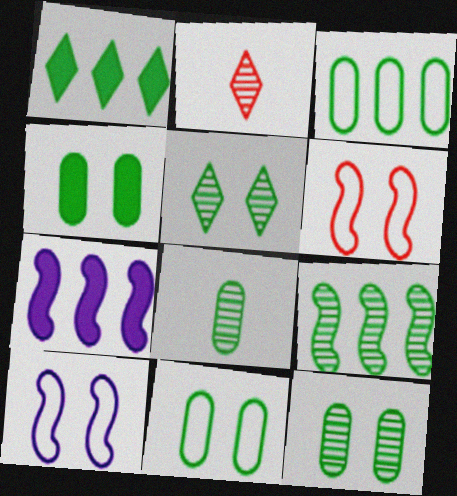[[1, 3, 9], 
[2, 7, 11], 
[3, 4, 8], 
[4, 11, 12], 
[5, 8, 9]]